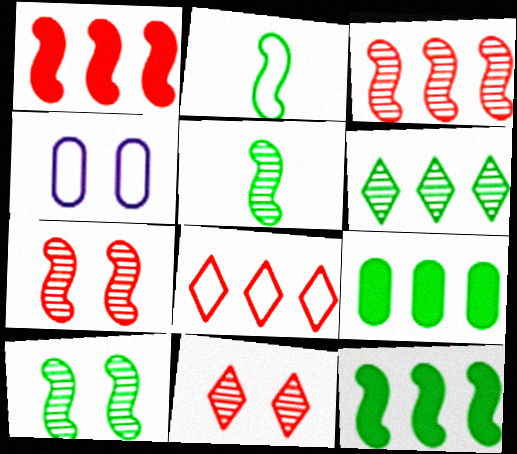[[2, 4, 8], 
[2, 10, 12]]